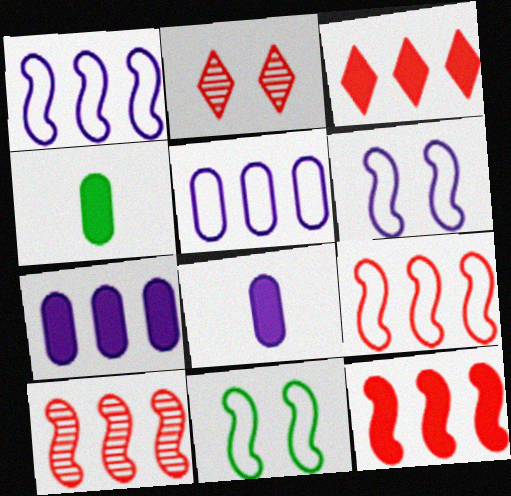[[1, 2, 4], 
[9, 10, 12]]